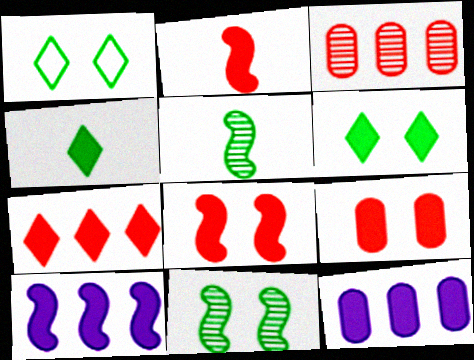[[2, 6, 12], 
[2, 7, 9], 
[4, 8, 12], 
[4, 9, 10]]